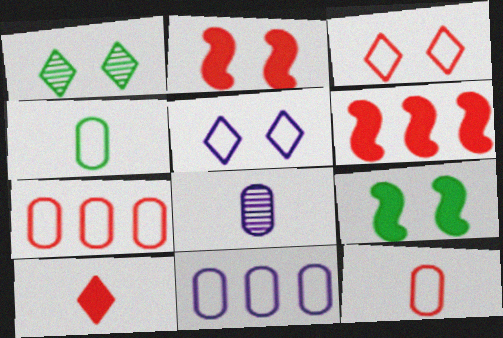[]